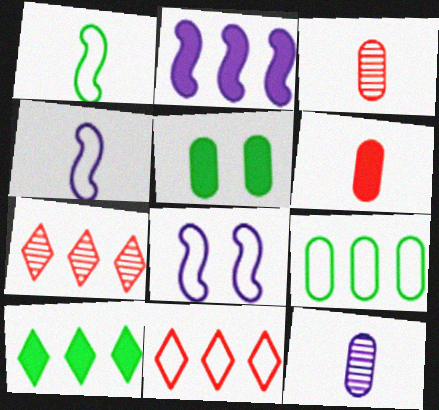[[2, 7, 9], 
[3, 8, 10], 
[4, 5, 7]]